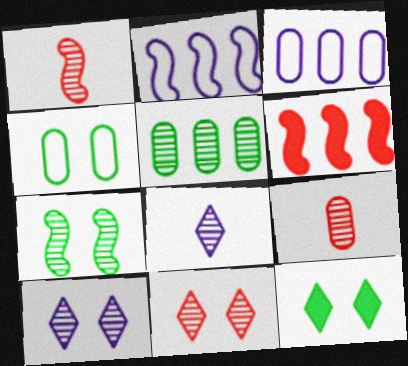[[1, 3, 12], 
[1, 5, 10], 
[2, 9, 12], 
[4, 6, 8], 
[4, 7, 12]]